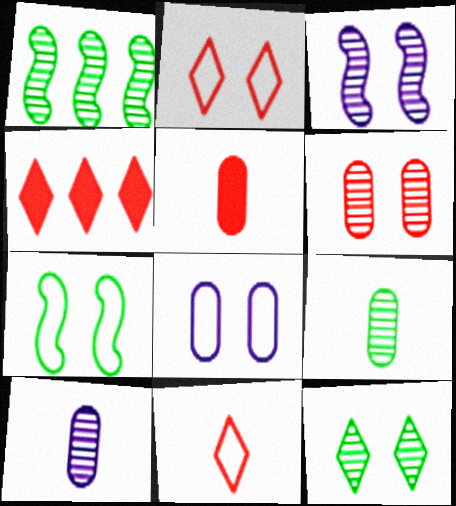[[1, 9, 12], 
[2, 7, 8], 
[3, 6, 12], 
[4, 7, 10]]